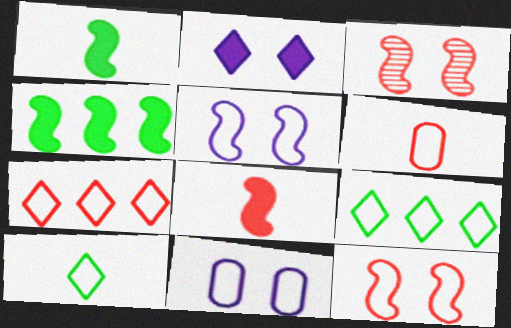[[5, 6, 9], 
[6, 7, 12]]